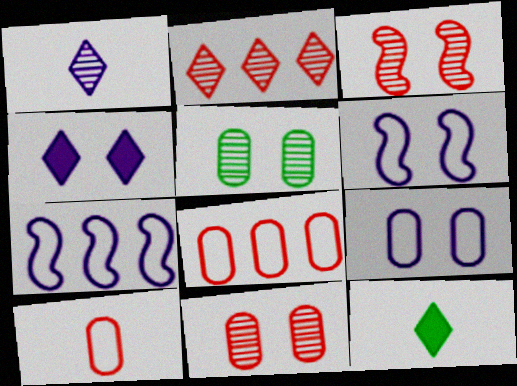[[7, 11, 12]]